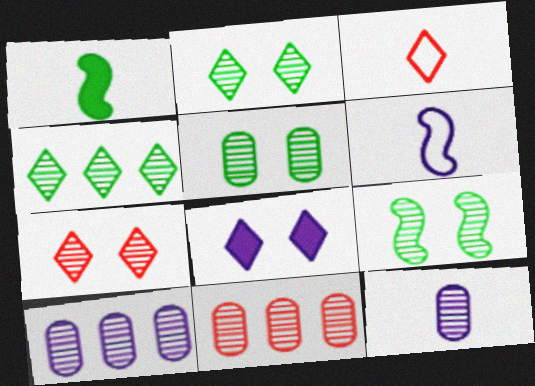[[1, 3, 12], 
[2, 5, 9], 
[3, 4, 8], 
[5, 11, 12], 
[6, 8, 10]]